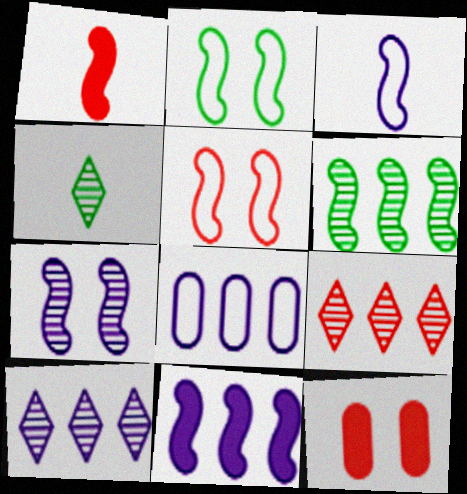[[3, 7, 11], 
[8, 10, 11]]